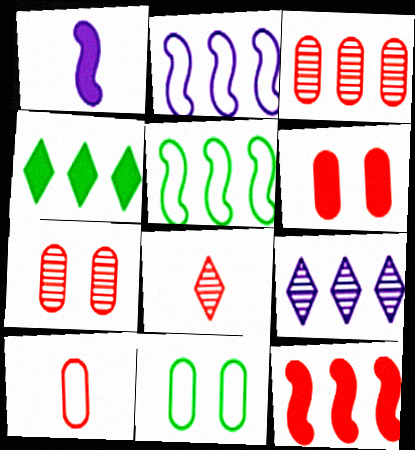[[1, 4, 6], 
[2, 3, 4], 
[3, 6, 10]]